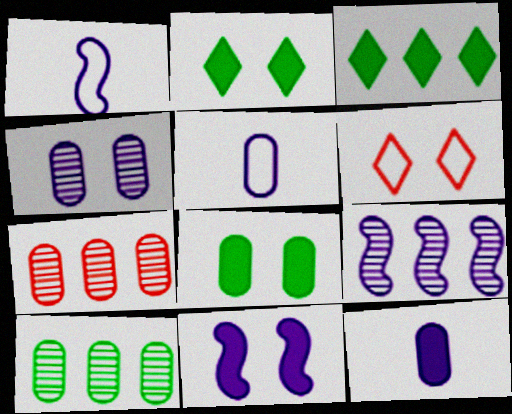[[1, 2, 7], 
[1, 9, 11], 
[5, 7, 8]]